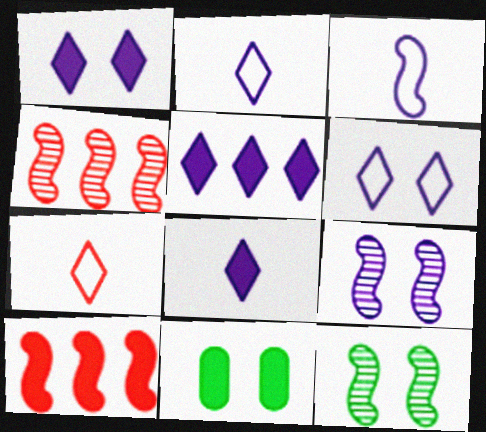[[1, 5, 8], 
[2, 4, 11], 
[3, 10, 12], 
[8, 10, 11]]